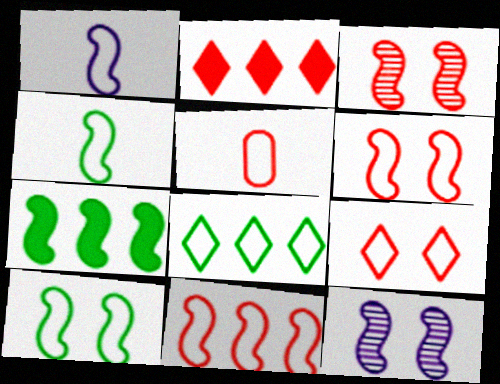[[1, 3, 7], 
[1, 10, 11], 
[2, 3, 5], 
[5, 9, 11]]